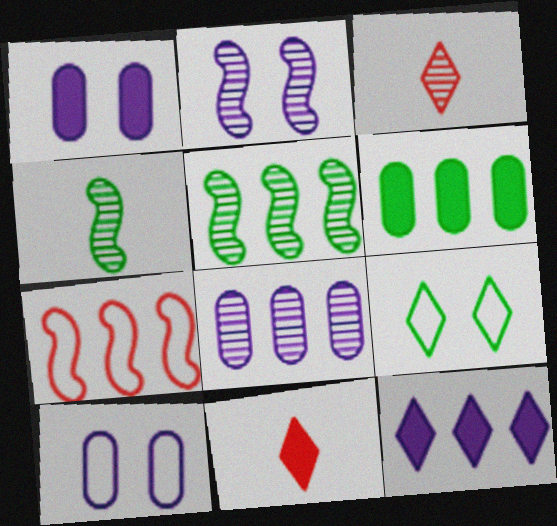[[3, 9, 12], 
[4, 6, 9], 
[5, 10, 11]]